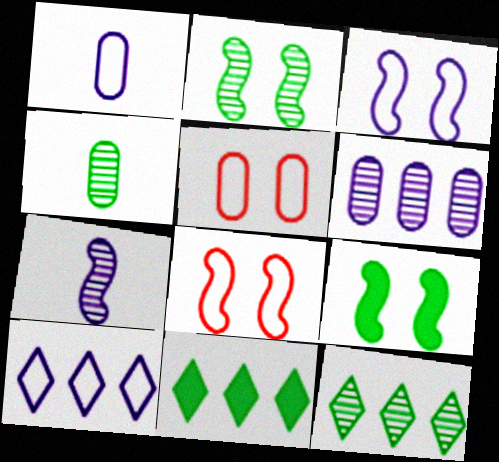[[1, 3, 10], 
[2, 4, 12], 
[5, 7, 11]]